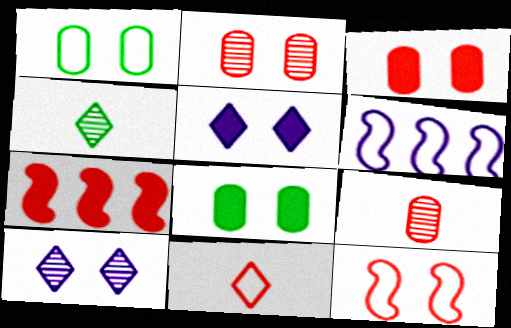[[1, 6, 11], 
[2, 7, 11], 
[3, 4, 6], 
[8, 10, 12]]